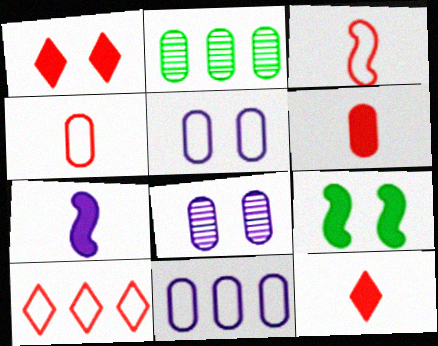[[2, 5, 6]]